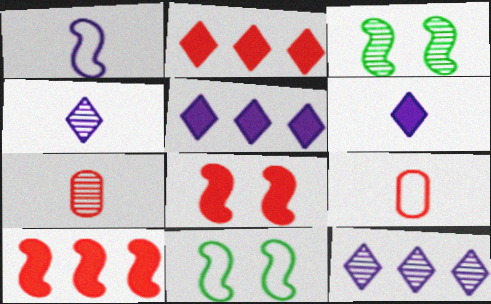[[1, 3, 10], 
[3, 5, 9], 
[3, 7, 12], 
[5, 7, 11]]